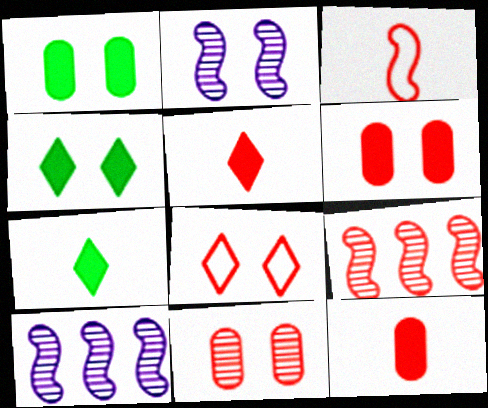[[1, 2, 8], 
[8, 9, 12]]